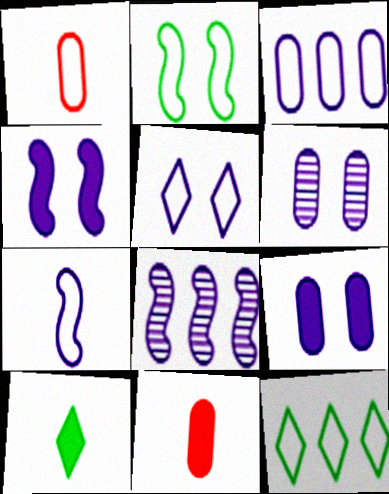[[3, 5, 7], 
[4, 5, 6], 
[4, 7, 8]]